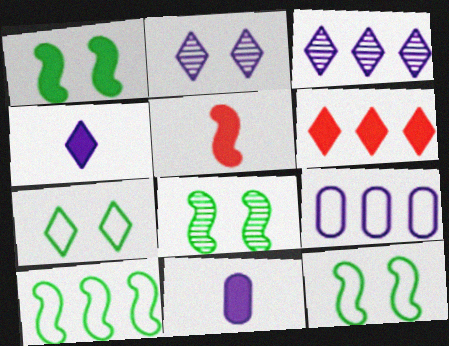[[1, 6, 11], 
[1, 8, 12]]